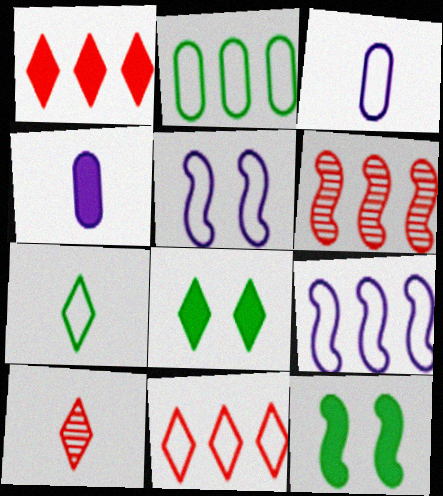[[1, 4, 12], 
[2, 9, 11], 
[3, 6, 8]]